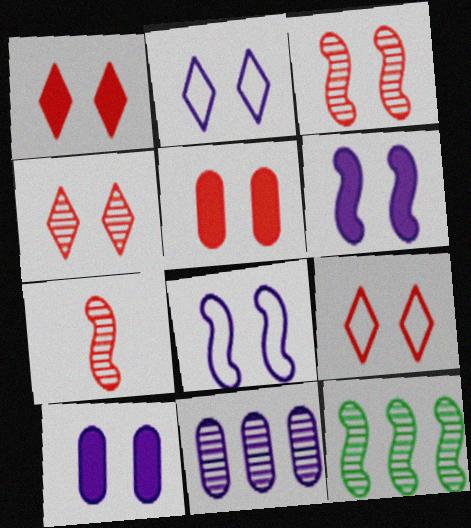[[1, 4, 9], 
[3, 5, 9]]